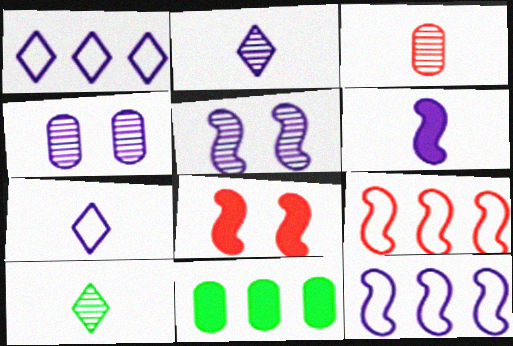[[1, 4, 6], 
[5, 6, 12]]